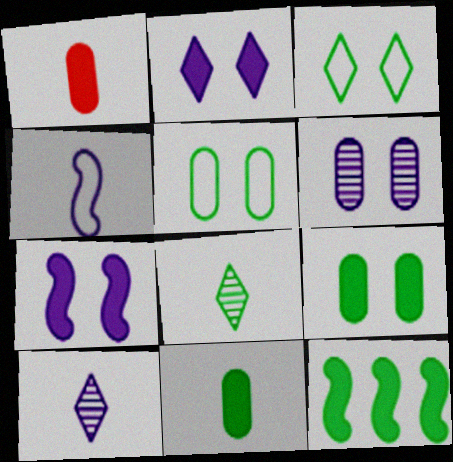[[1, 2, 12], 
[1, 4, 8], 
[5, 8, 12]]